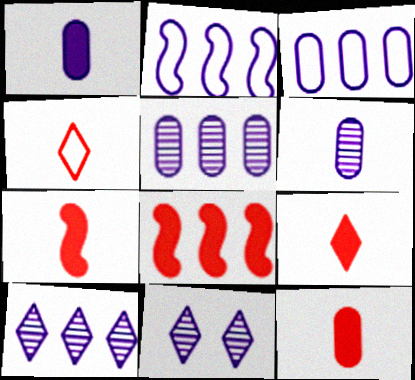[[1, 2, 11], 
[7, 9, 12]]